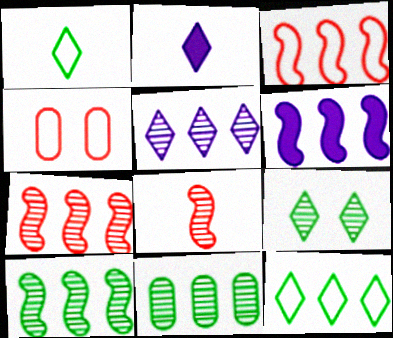[[2, 4, 10], 
[3, 6, 10], 
[5, 7, 11]]